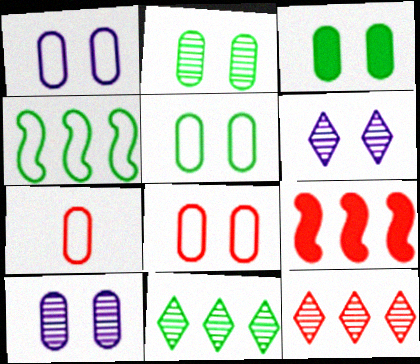[[1, 5, 8], 
[2, 3, 5], 
[3, 8, 10]]